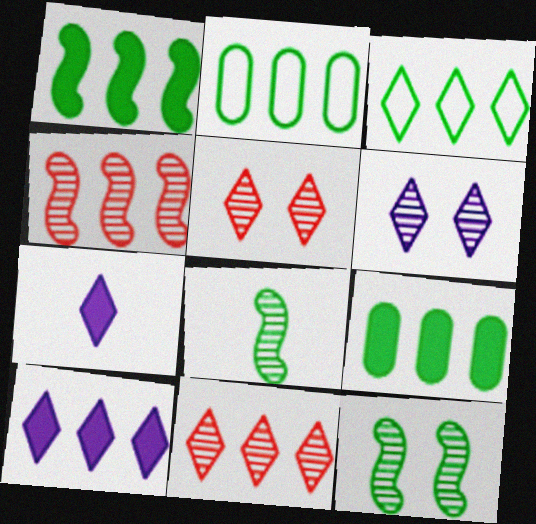[[2, 4, 10], 
[3, 5, 7], 
[3, 10, 11]]